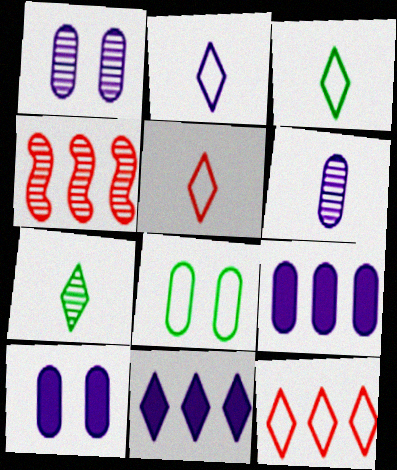[[1, 4, 7], 
[2, 3, 5], 
[3, 4, 10]]